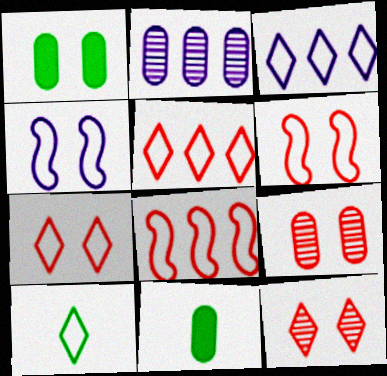[[1, 4, 12], 
[3, 7, 10]]